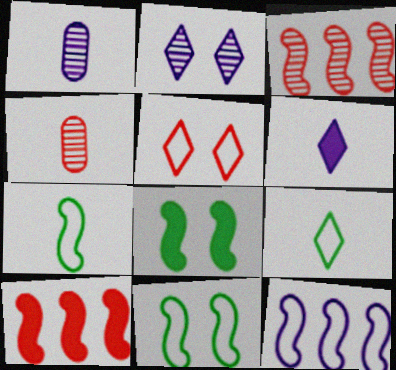[[4, 5, 10], 
[4, 6, 7]]